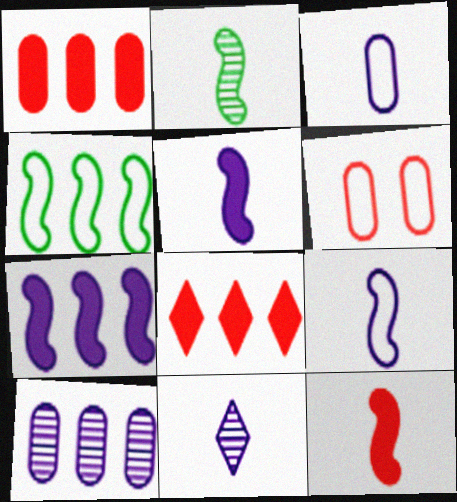[[2, 9, 12], 
[3, 5, 11], 
[4, 8, 10]]